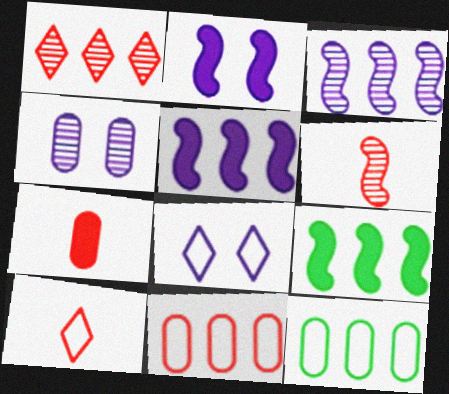[[1, 5, 12], 
[2, 4, 8], 
[4, 7, 12], 
[4, 9, 10], 
[6, 7, 10]]